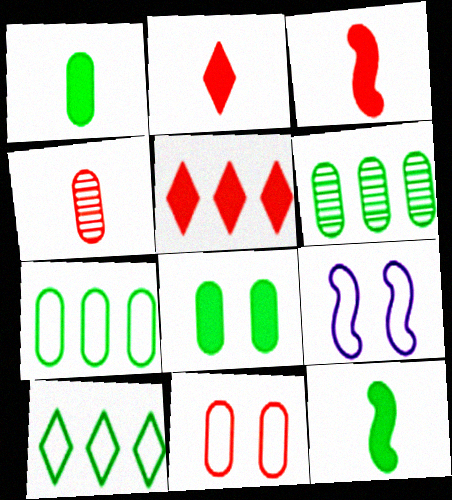[[2, 6, 9]]